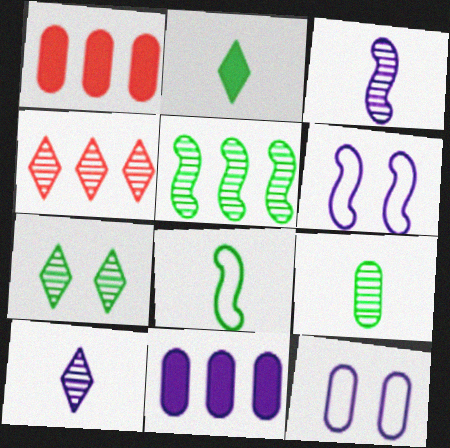[[1, 9, 12], 
[2, 8, 9], 
[4, 7, 10], 
[5, 7, 9], 
[6, 10, 11]]